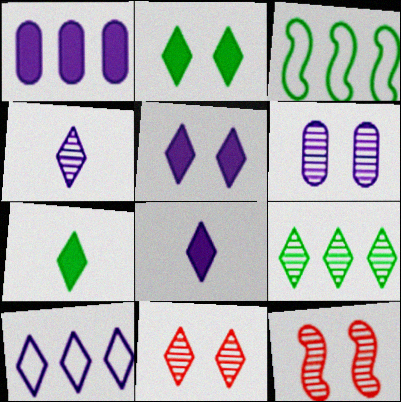[[4, 5, 10], 
[4, 9, 11], 
[7, 10, 11]]